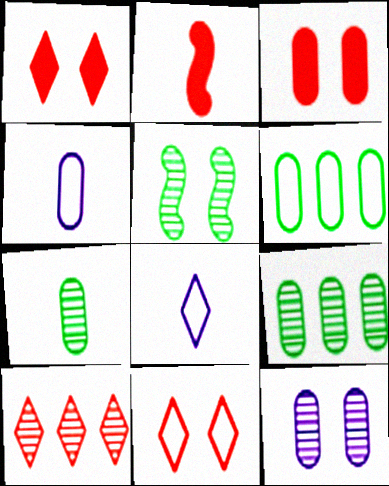[[2, 7, 8], 
[3, 4, 9]]